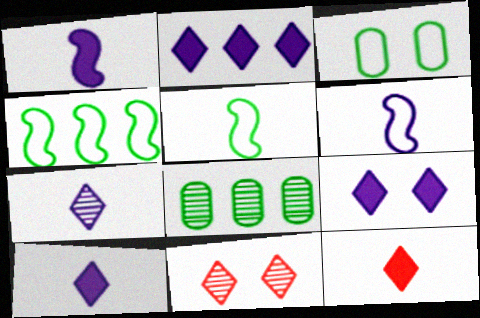[[2, 9, 10]]